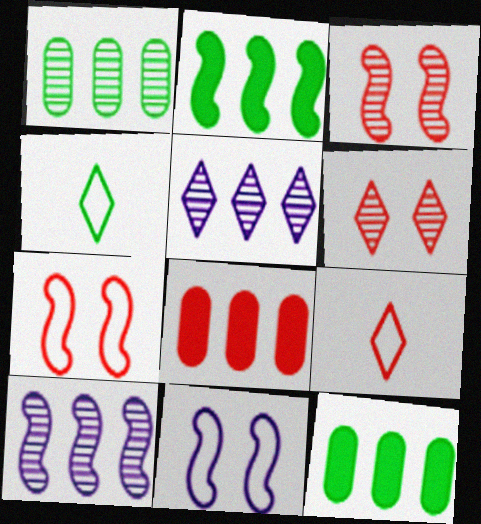[[3, 8, 9]]